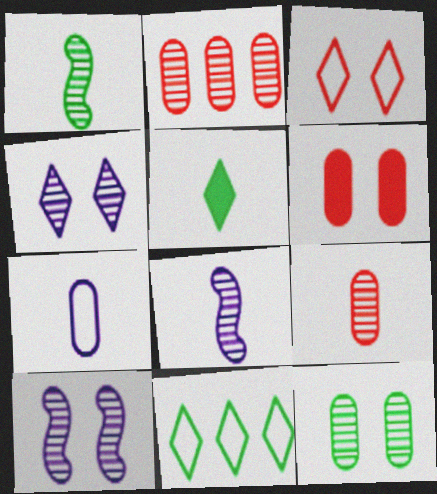[[1, 2, 4], 
[6, 8, 11]]